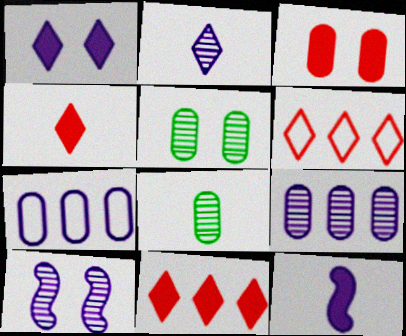[[2, 9, 10], 
[3, 7, 8], 
[5, 6, 12]]